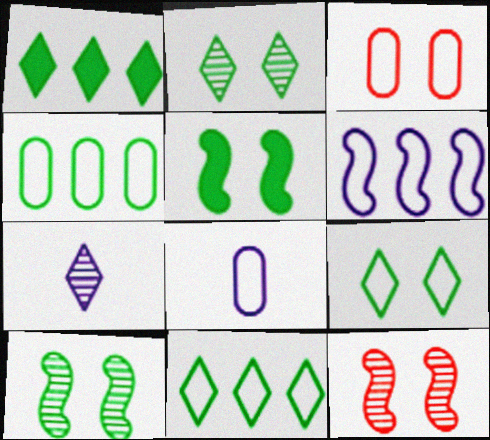[[1, 8, 12], 
[3, 4, 8]]